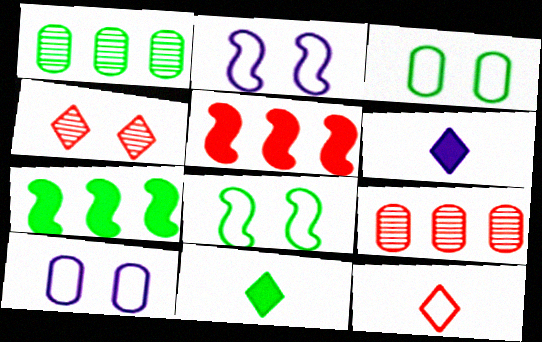[[1, 8, 11], 
[2, 9, 11], 
[6, 8, 9]]